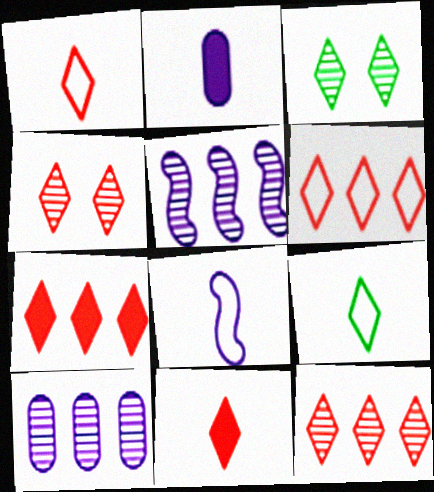[[1, 4, 7], 
[4, 6, 11], 
[6, 7, 12]]